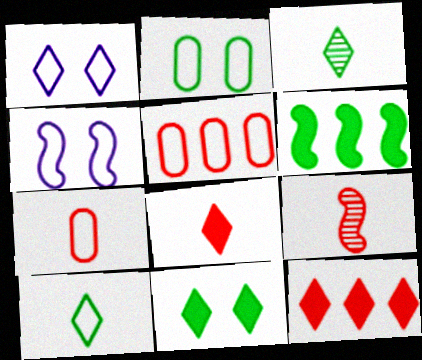[[1, 3, 12], 
[2, 3, 6], 
[4, 5, 10], 
[4, 6, 9], 
[7, 8, 9]]